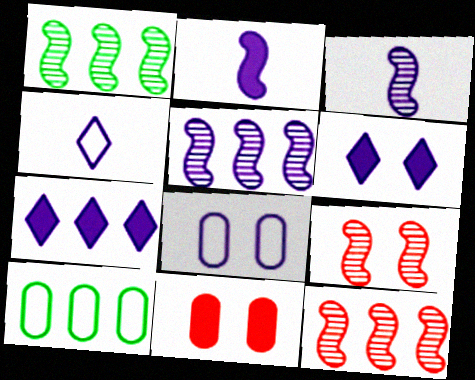[[1, 3, 9], 
[1, 4, 11], 
[1, 5, 12], 
[3, 7, 8], 
[7, 10, 12]]